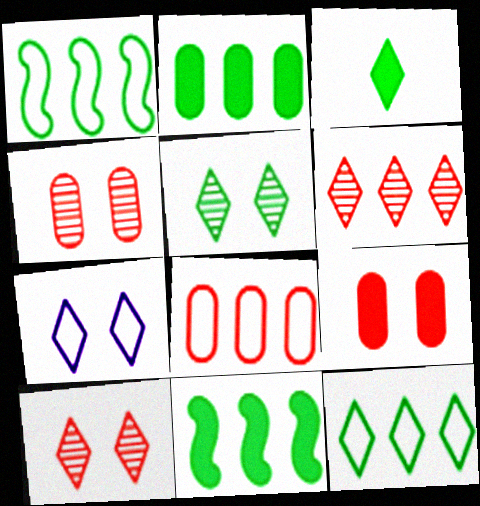[[3, 5, 12], 
[3, 6, 7]]